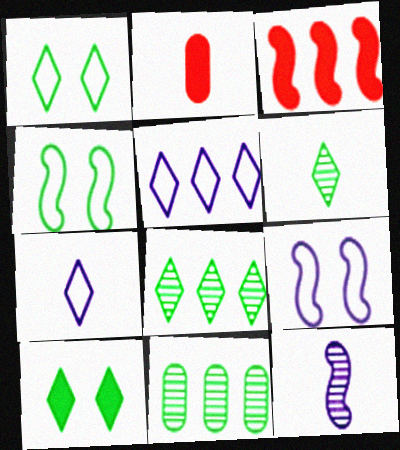[[2, 8, 9], 
[3, 4, 12], 
[3, 5, 11]]